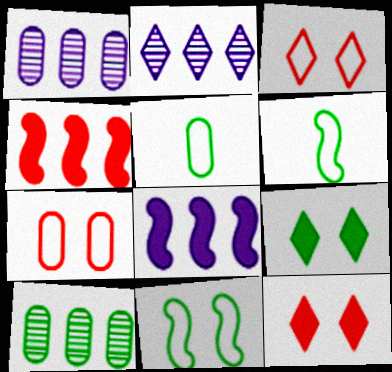[[1, 6, 12], 
[6, 9, 10]]